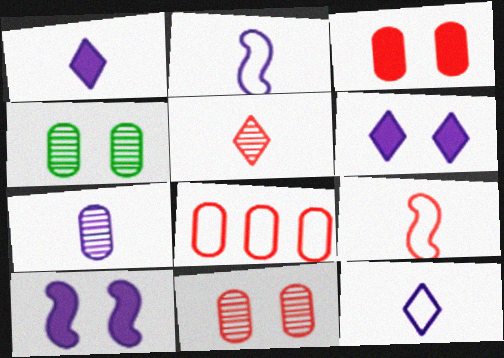[[1, 2, 7]]